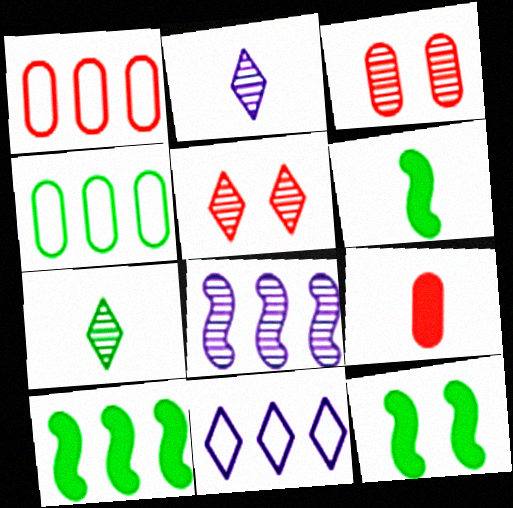[[1, 2, 12], 
[1, 3, 9], 
[3, 6, 11], 
[3, 7, 8], 
[4, 7, 12], 
[6, 10, 12]]